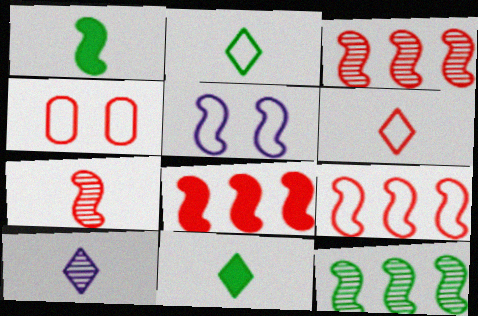[[1, 3, 5], 
[3, 8, 9], 
[4, 6, 9], 
[6, 10, 11]]